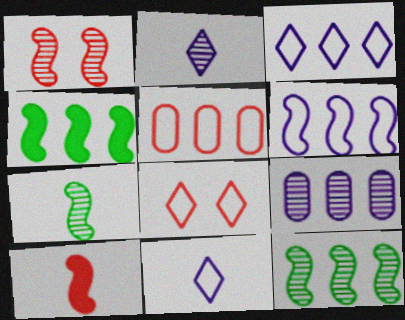[]